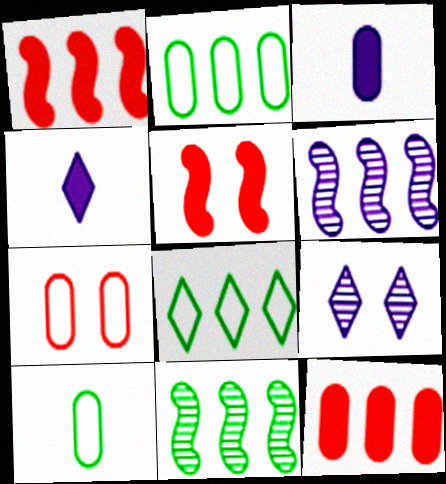[[1, 9, 10], 
[4, 7, 11], 
[6, 8, 12]]